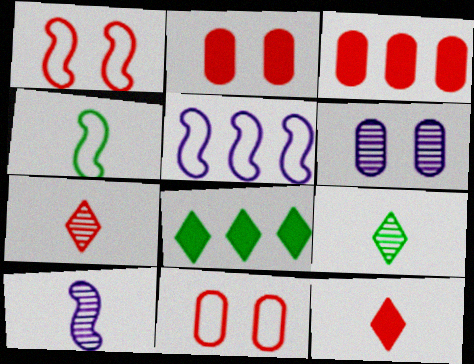[[1, 3, 7], 
[1, 4, 5], 
[2, 5, 9], 
[8, 10, 11]]